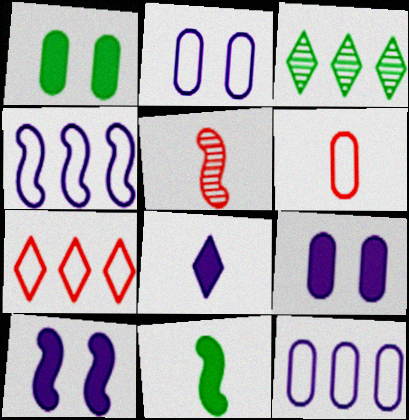[[3, 6, 10]]